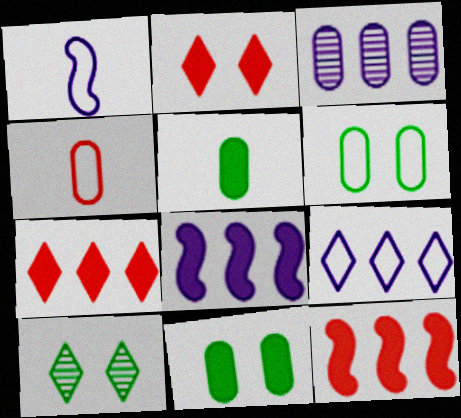[[2, 5, 8], 
[3, 4, 11], 
[3, 8, 9], 
[4, 8, 10]]